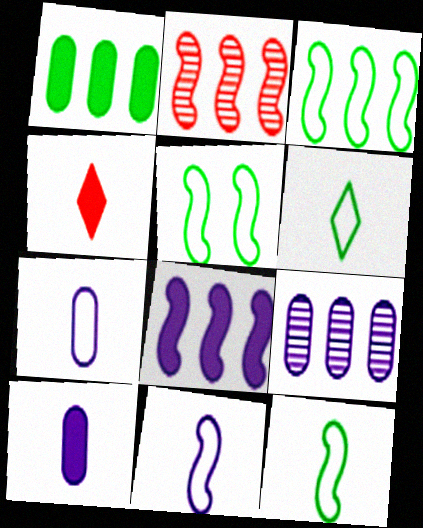[[2, 3, 8], 
[3, 5, 12], 
[4, 5, 9]]